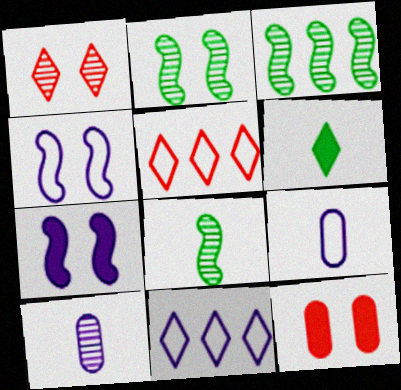[[1, 3, 10], 
[1, 6, 11], 
[2, 3, 8], 
[4, 9, 11], 
[7, 10, 11], 
[8, 11, 12]]